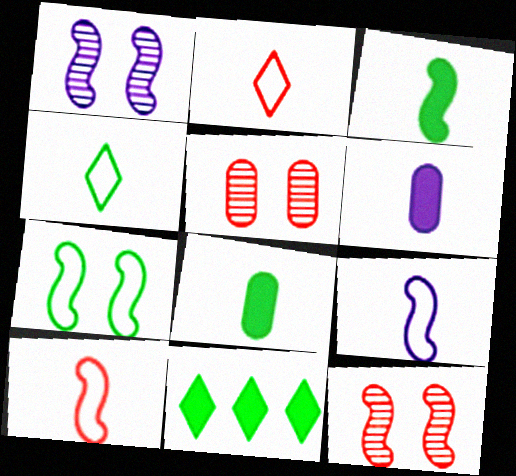[[5, 9, 11]]